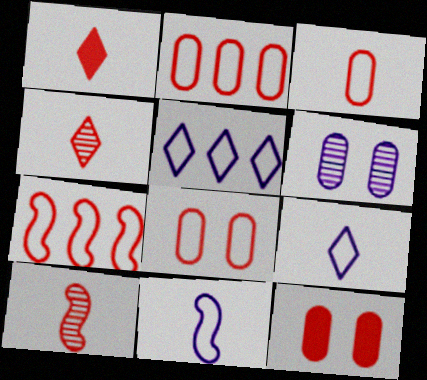[[1, 3, 10], 
[2, 3, 8], 
[4, 7, 12]]